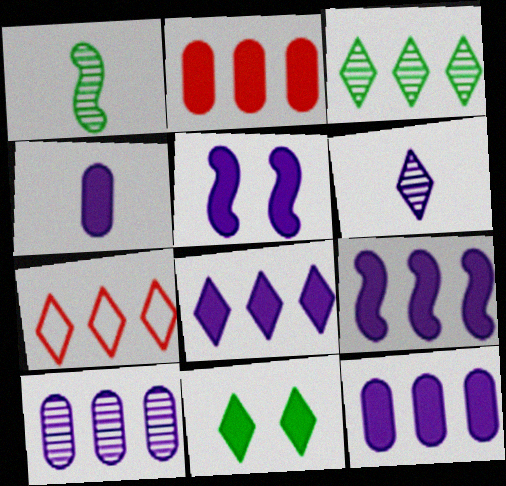[[3, 7, 8], 
[4, 5, 8], 
[6, 7, 11], 
[8, 9, 12]]